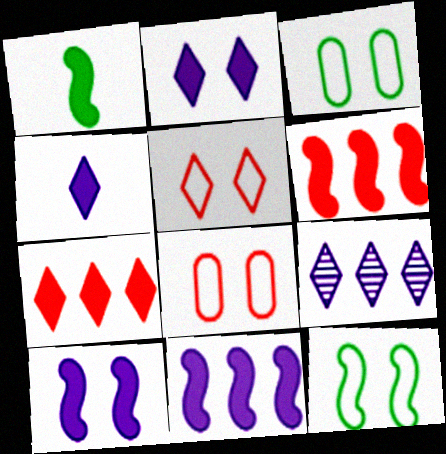[[1, 6, 10], 
[1, 8, 9]]